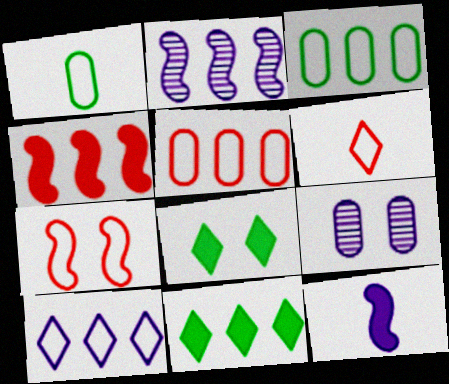[[1, 7, 10], 
[2, 5, 11], 
[5, 6, 7], 
[7, 8, 9], 
[9, 10, 12]]